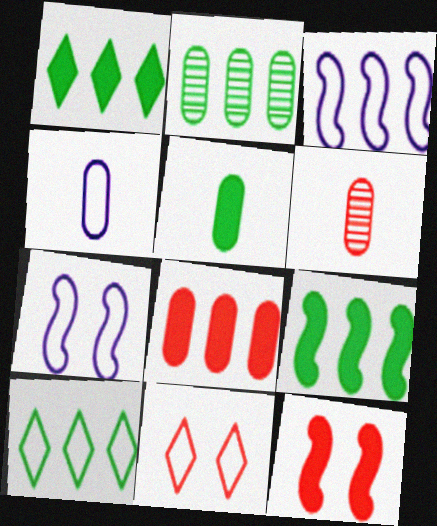[[1, 6, 7], 
[2, 9, 10], 
[4, 5, 6]]